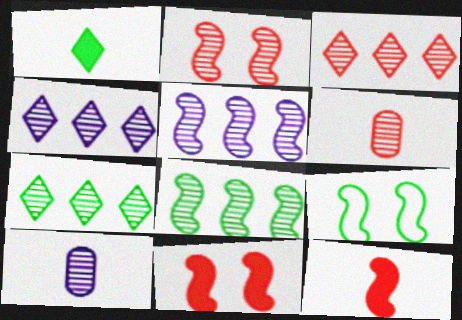[[2, 3, 6], 
[2, 7, 10], 
[3, 4, 7], 
[5, 9, 12]]